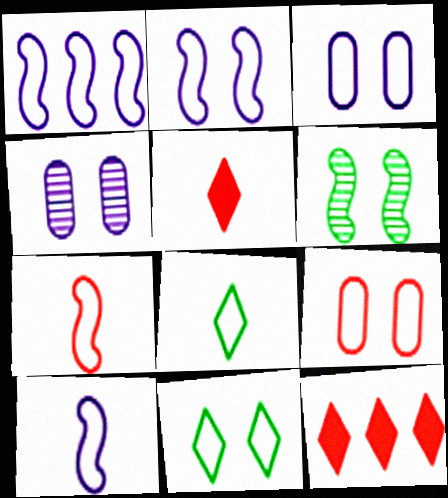[[1, 2, 10], 
[1, 8, 9], 
[2, 9, 11]]